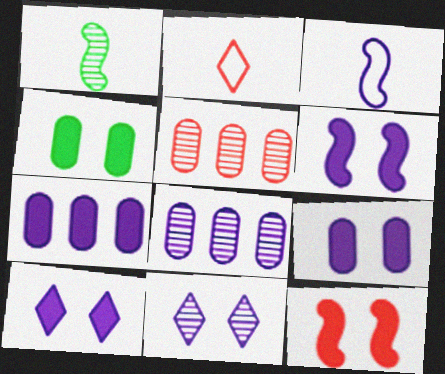[[1, 5, 11], 
[2, 5, 12], 
[3, 7, 11], 
[3, 8, 10], 
[4, 10, 12], 
[6, 9, 10]]